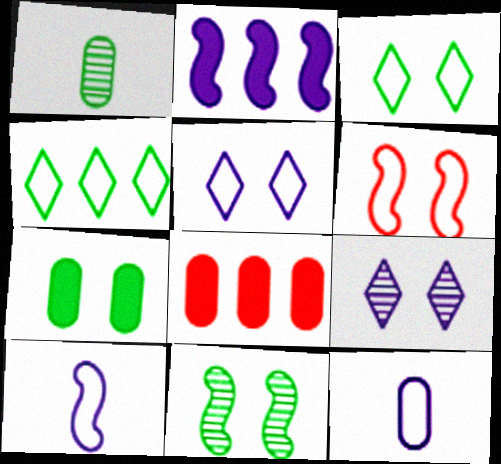[[2, 9, 12], 
[3, 7, 11], 
[4, 6, 12], 
[6, 7, 9]]